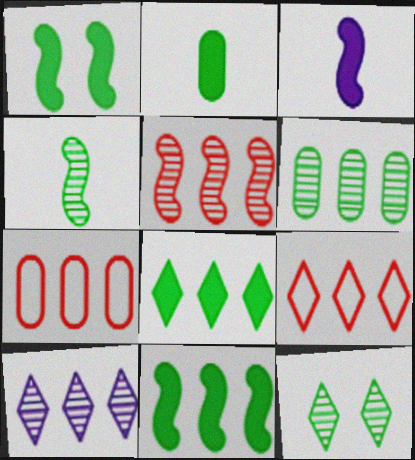[[1, 2, 8], 
[3, 7, 12], 
[4, 6, 12], 
[5, 6, 10], 
[7, 10, 11], 
[8, 9, 10]]